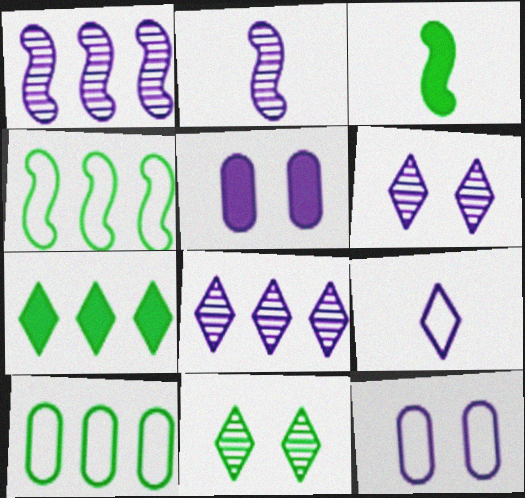[[1, 5, 9], 
[3, 10, 11]]